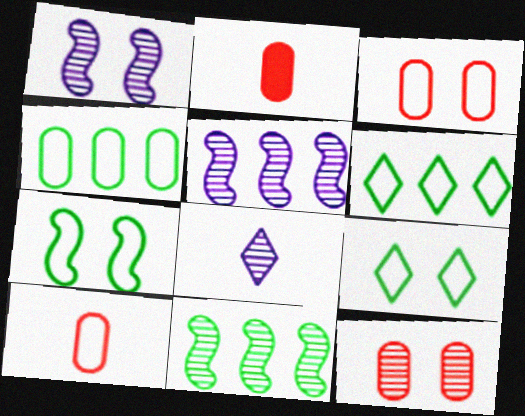[[1, 2, 6], 
[2, 5, 9], 
[8, 11, 12]]